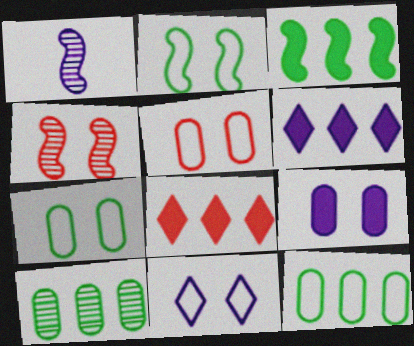[[1, 7, 8], 
[2, 5, 11]]